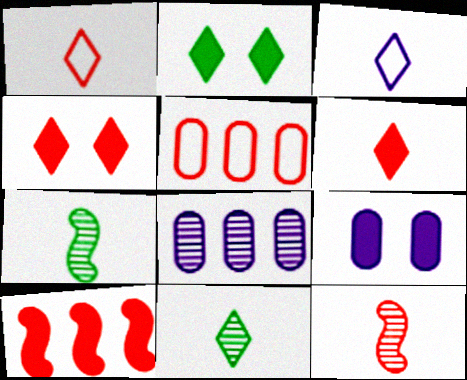[[3, 6, 11], 
[4, 5, 12]]